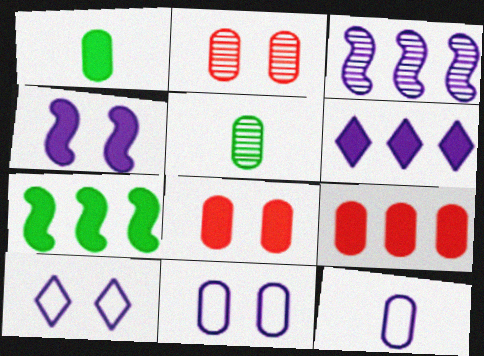[[5, 9, 11], 
[6, 7, 9]]